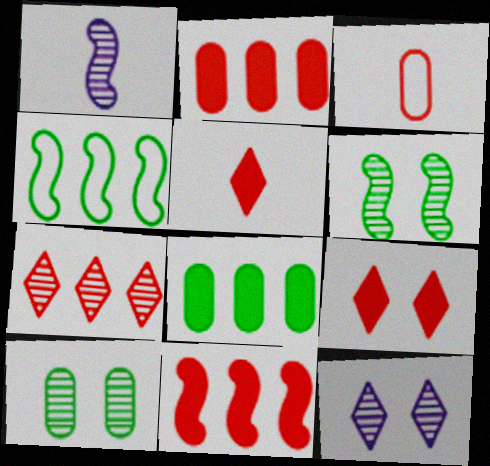[[1, 7, 10]]